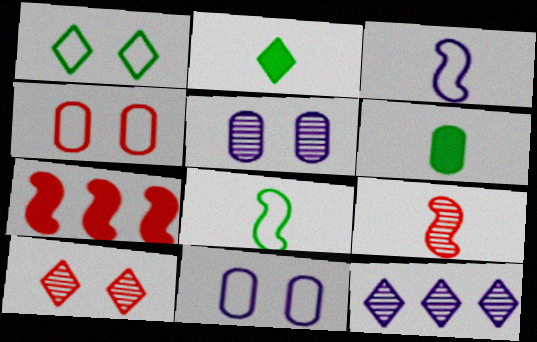[]